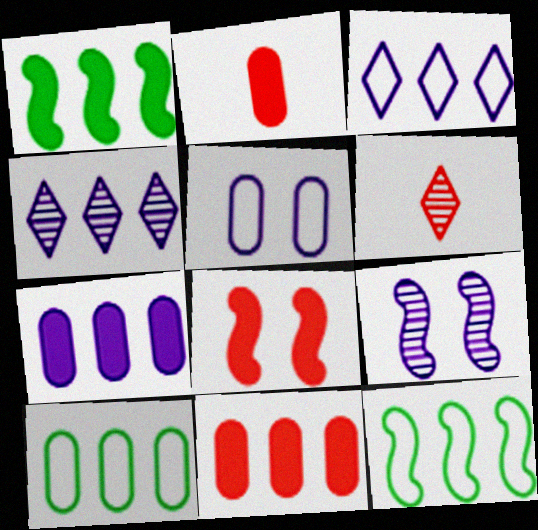[[1, 5, 6], 
[4, 11, 12]]